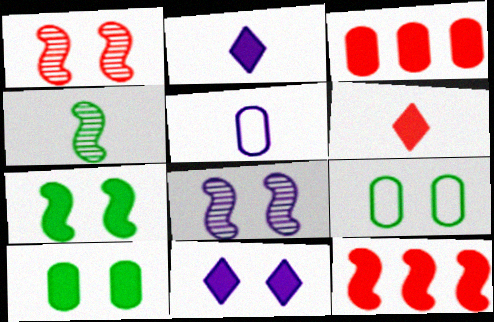[[1, 9, 11], 
[2, 3, 7], 
[2, 10, 12], 
[4, 5, 6]]